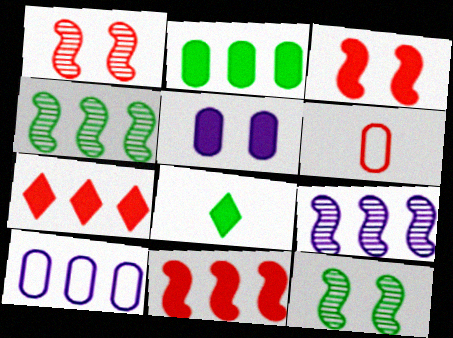[[1, 6, 7], 
[1, 8, 10], 
[4, 7, 10], 
[5, 8, 11]]